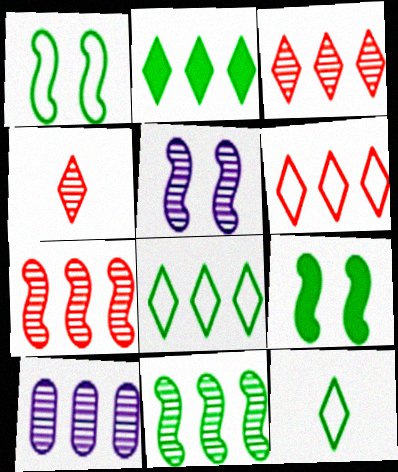[[3, 10, 11]]